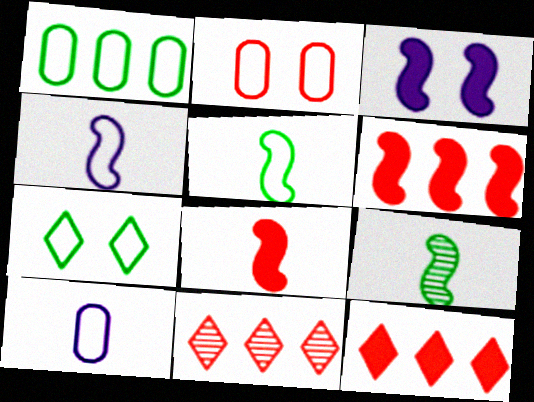[[1, 2, 10], 
[1, 5, 7], 
[2, 8, 11], 
[4, 8, 9]]